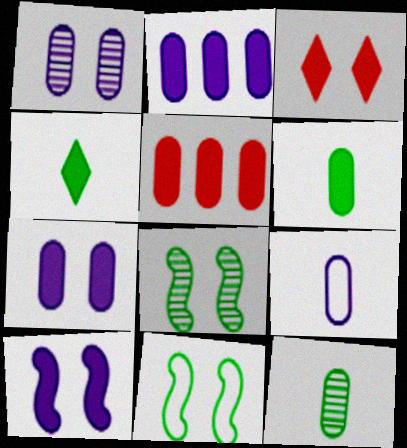[[1, 2, 9], 
[1, 3, 11], 
[4, 5, 10], 
[5, 6, 7]]